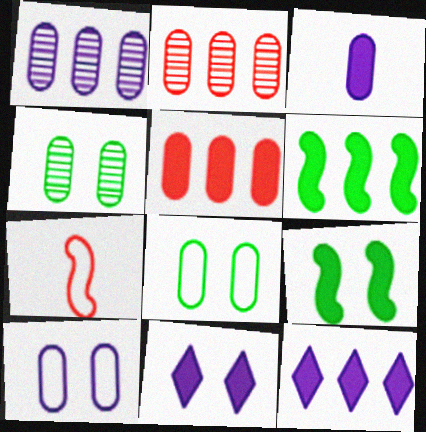[[1, 3, 10], 
[2, 3, 8], 
[4, 7, 12], 
[5, 6, 12]]